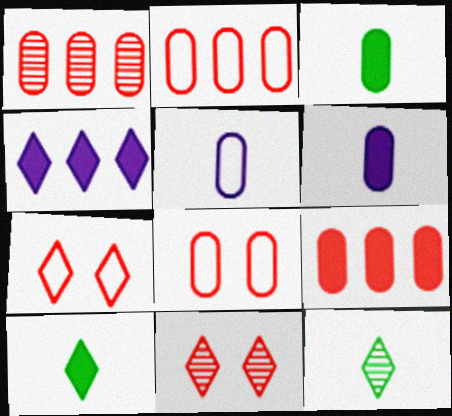[[1, 2, 9], 
[4, 7, 12]]